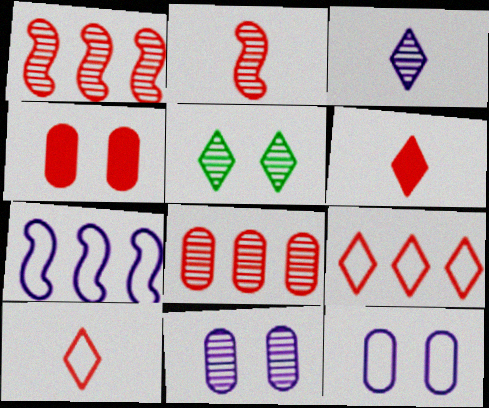[[1, 4, 10], 
[2, 4, 9]]